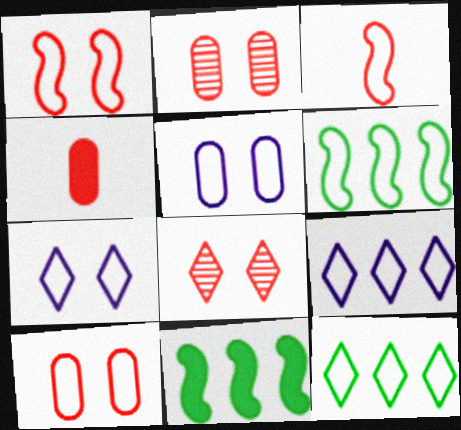[[3, 5, 12]]